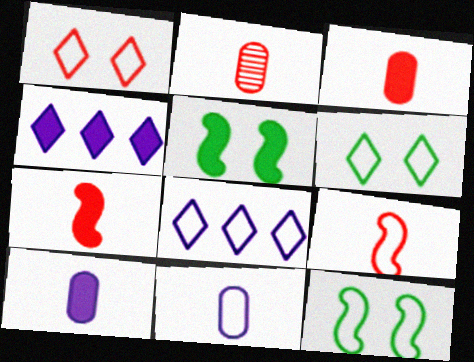[[2, 4, 12], 
[2, 5, 8], 
[3, 4, 5]]